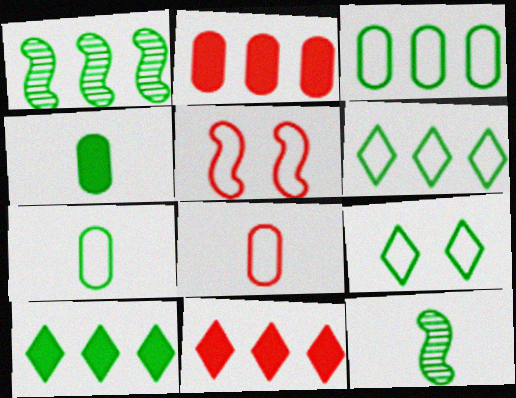[[1, 3, 10], 
[1, 4, 9]]